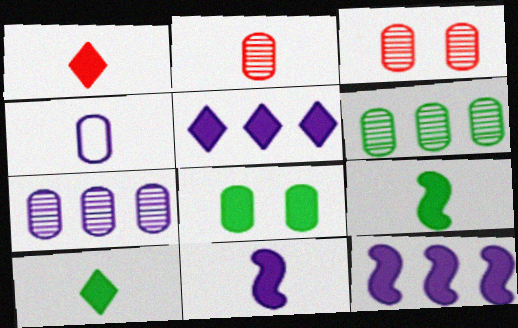[[1, 8, 12]]